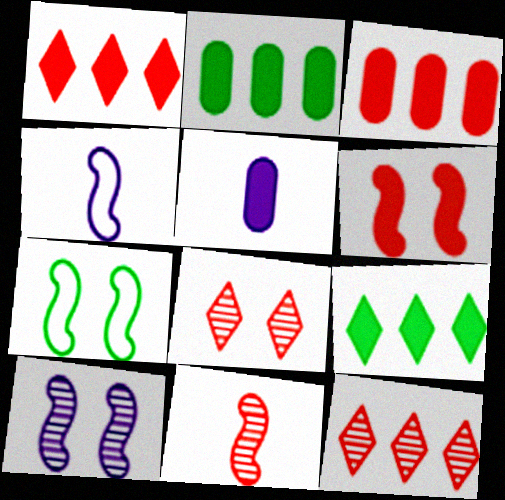[[2, 4, 8], 
[5, 6, 9], 
[5, 7, 12], 
[6, 7, 10]]